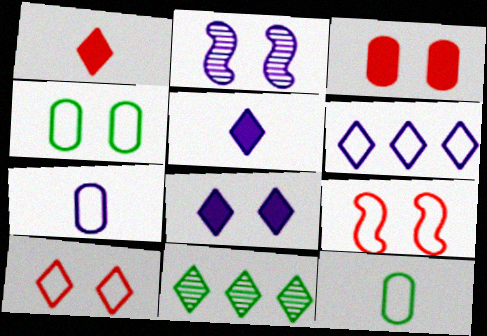[[5, 10, 11], 
[6, 9, 12]]